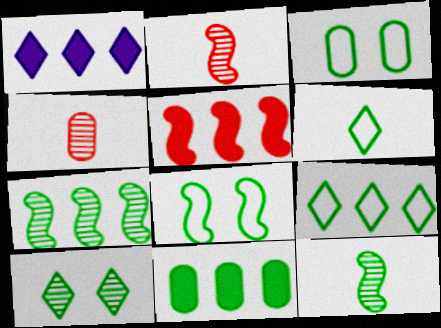[[1, 2, 3], 
[1, 4, 8], 
[1, 5, 11], 
[7, 9, 11]]